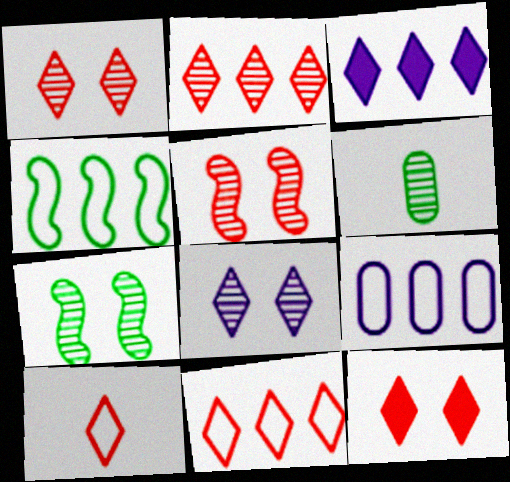[[2, 10, 12], 
[4, 9, 11]]